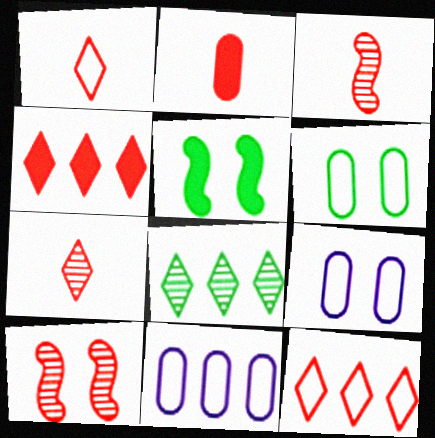[[1, 2, 3], 
[2, 10, 12], 
[5, 7, 11]]